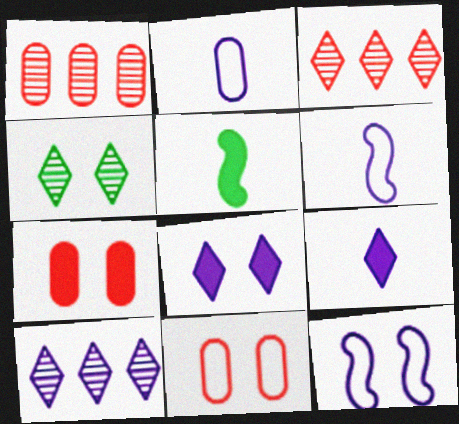[[4, 7, 12], 
[5, 10, 11]]